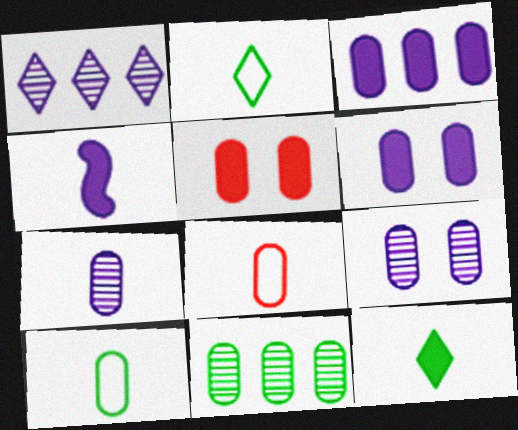[[6, 8, 11]]